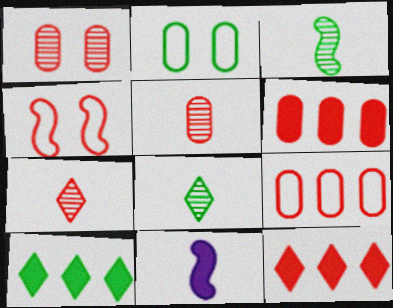[[2, 3, 10], 
[4, 5, 12], 
[4, 6, 7]]